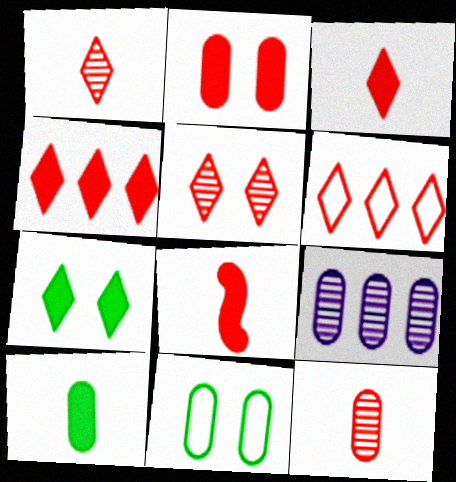[[2, 4, 8], 
[3, 5, 6]]